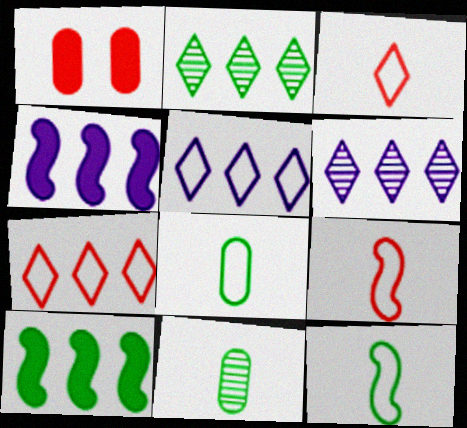[[1, 6, 12]]